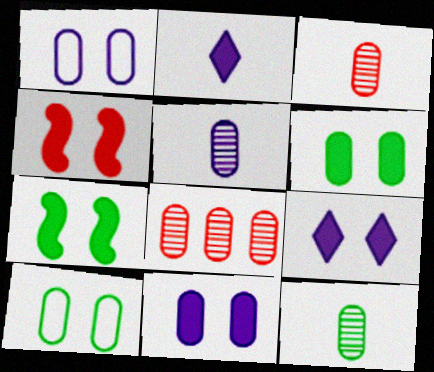[[3, 5, 12], 
[4, 6, 9]]